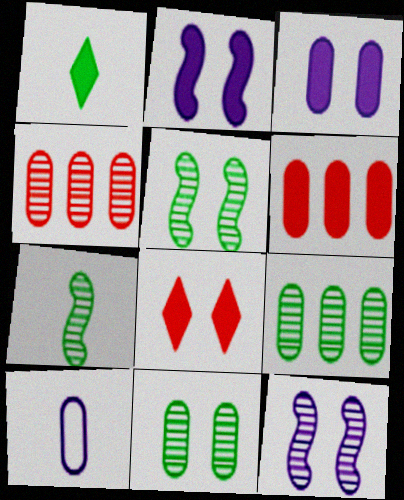[[1, 2, 6], 
[6, 10, 11]]